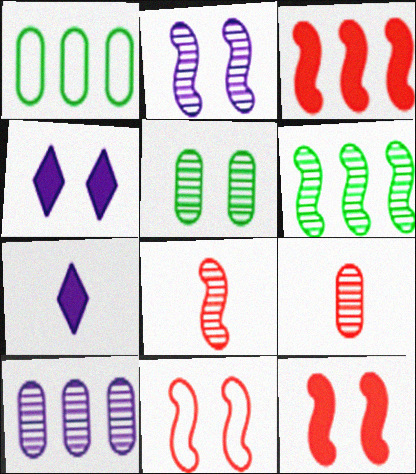[[1, 4, 8], 
[2, 6, 8], 
[3, 8, 11], 
[4, 5, 11], 
[5, 9, 10]]